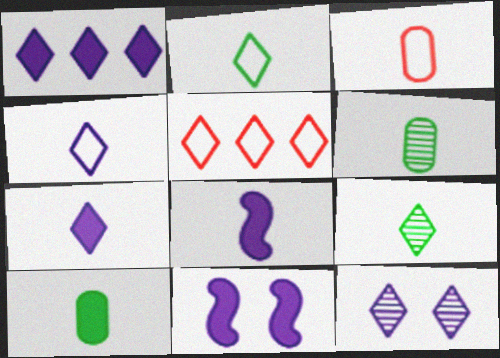[[1, 4, 12], 
[3, 8, 9], 
[5, 6, 11]]